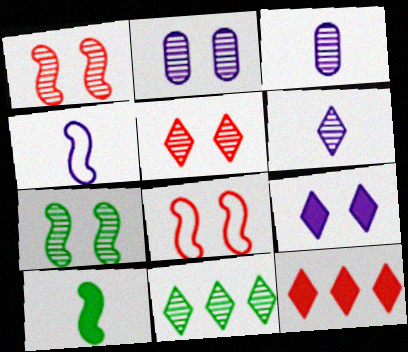[[1, 3, 11], 
[2, 5, 7], 
[5, 6, 11]]